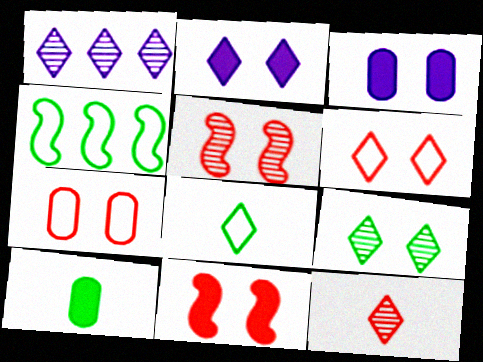[[1, 9, 12], 
[2, 6, 9], 
[3, 4, 12], 
[4, 9, 10]]